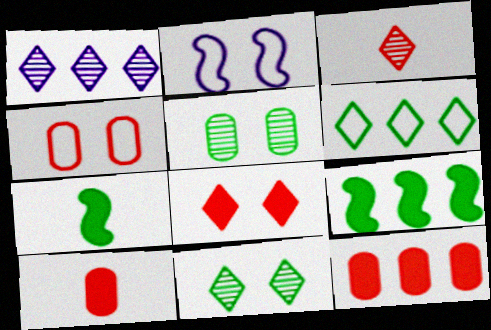[[1, 3, 11], 
[1, 4, 7], 
[2, 5, 8], 
[5, 6, 7]]